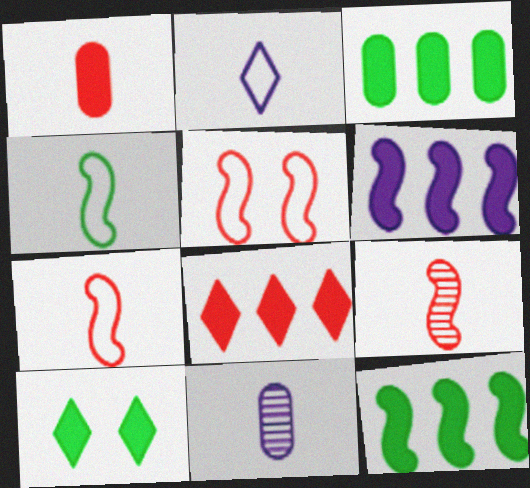[[1, 6, 10], 
[3, 6, 8]]